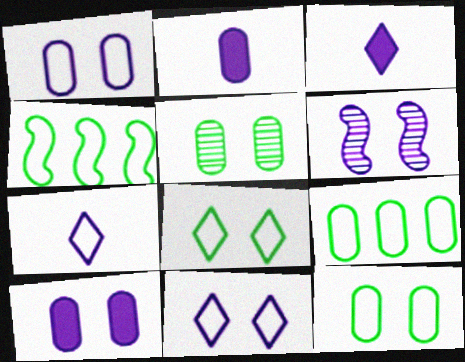[[6, 10, 11]]